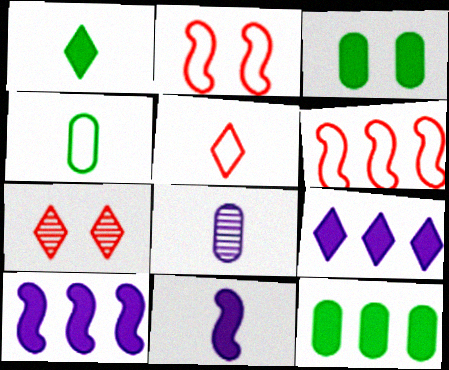[[4, 7, 10]]